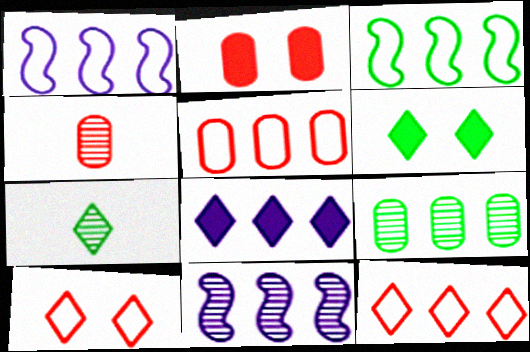[[1, 2, 7], 
[1, 4, 6], 
[2, 4, 5], 
[7, 8, 10]]